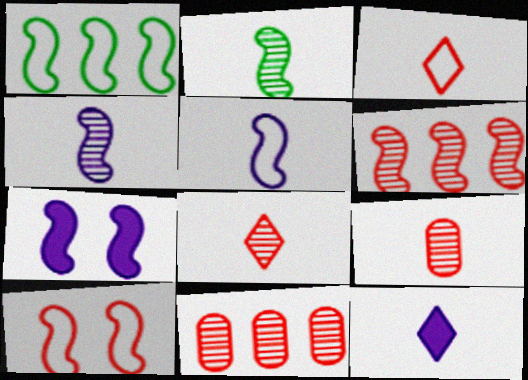[[1, 5, 10]]